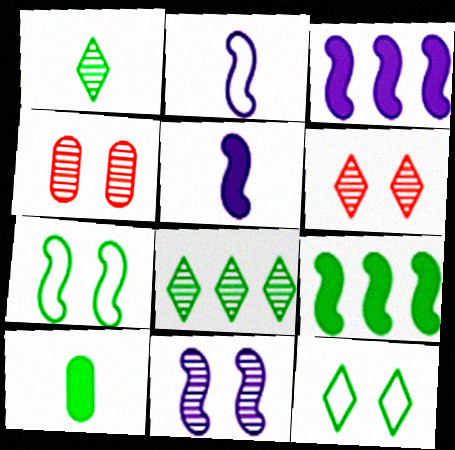[[2, 3, 11], 
[7, 8, 10]]